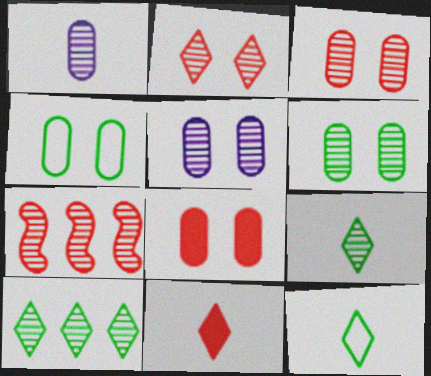[[3, 5, 6], 
[4, 5, 8], 
[5, 7, 9]]